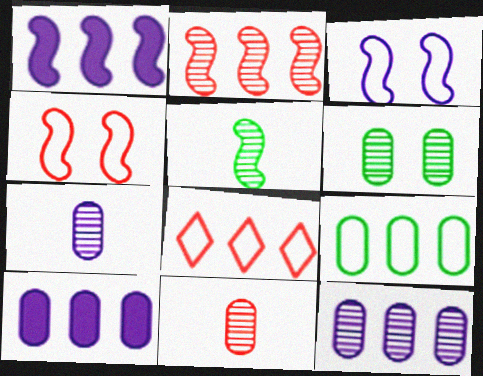[[1, 4, 5], 
[6, 11, 12]]